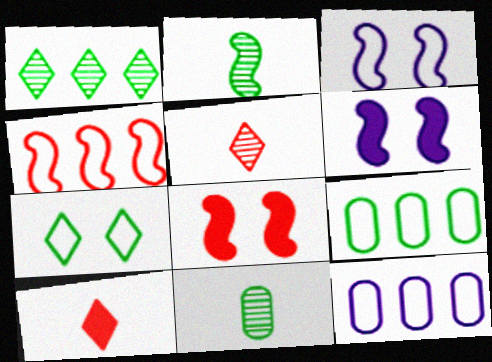[[2, 4, 6], 
[5, 6, 9]]